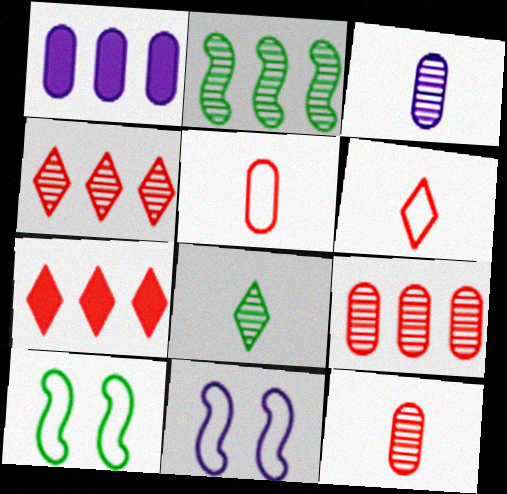[[3, 7, 10]]